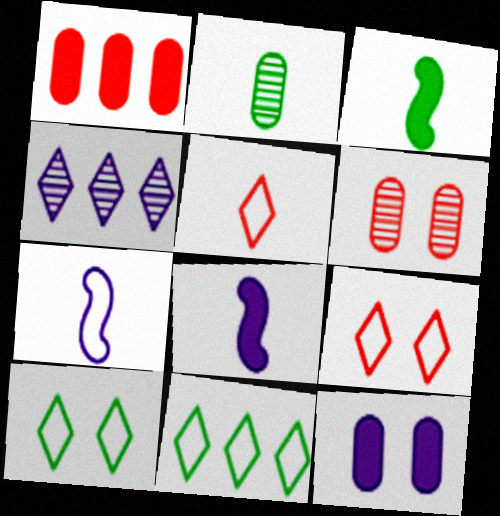[[2, 5, 8], 
[4, 7, 12], 
[6, 8, 11]]